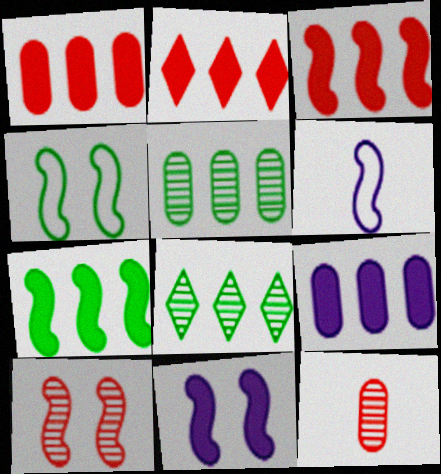[[1, 2, 3], 
[2, 7, 9], 
[4, 10, 11], 
[6, 7, 10]]